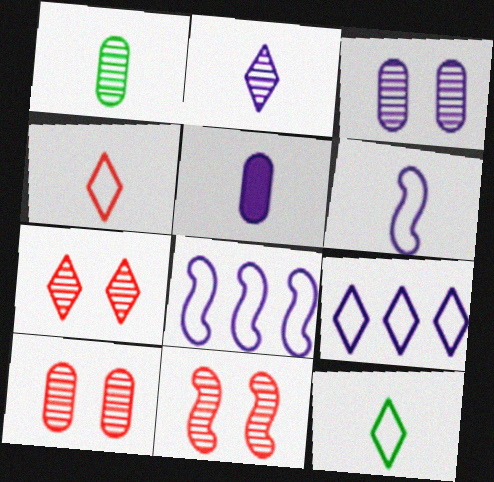[[2, 5, 6], 
[7, 10, 11]]